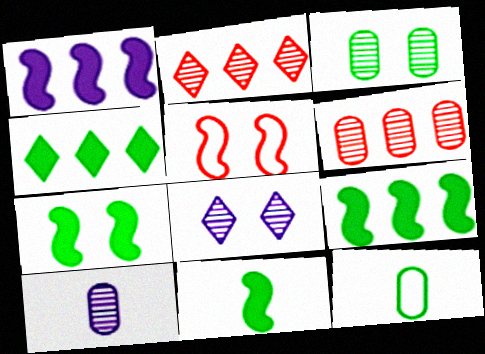[[3, 6, 10], 
[4, 5, 10], 
[7, 9, 11]]